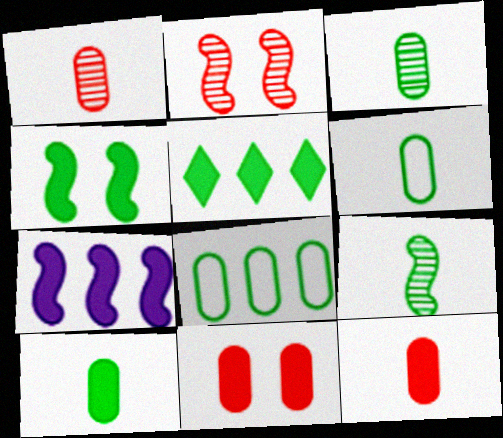[[3, 6, 10], 
[4, 5, 10]]